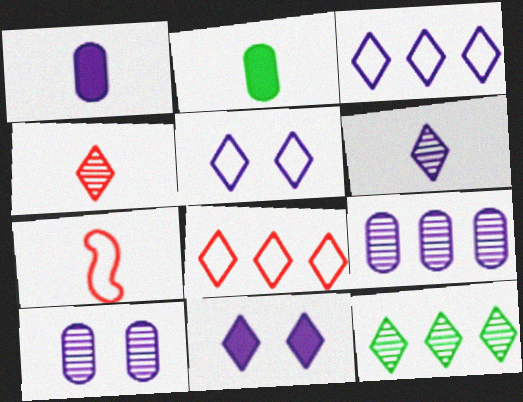[[2, 6, 7], 
[3, 6, 11]]